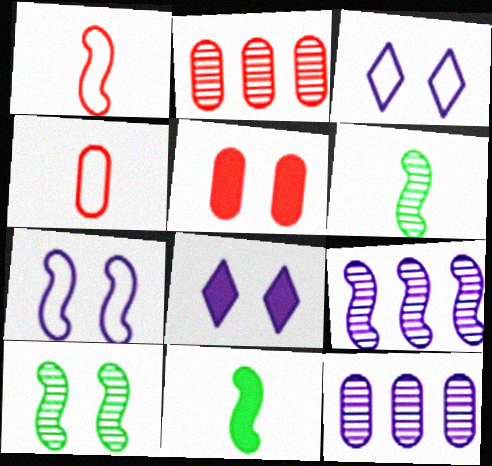[[2, 3, 11], 
[2, 4, 5], 
[3, 5, 10]]